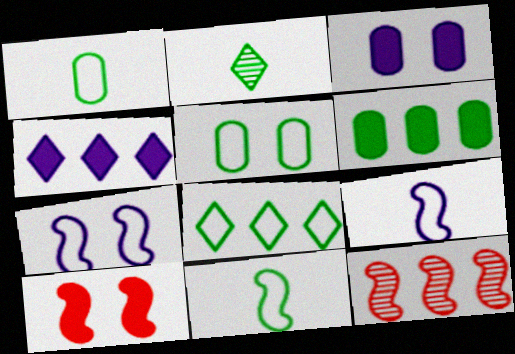[[5, 8, 11]]